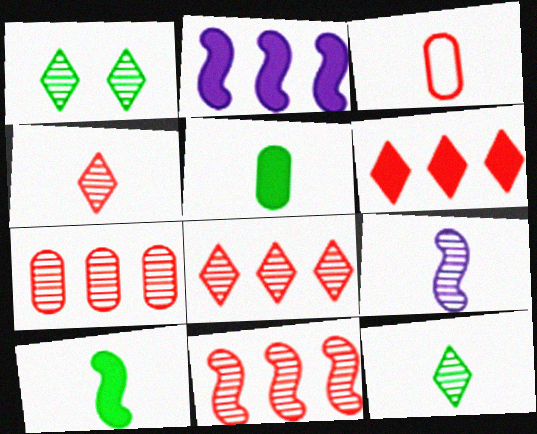[[1, 2, 3], 
[1, 7, 9], 
[7, 8, 11]]